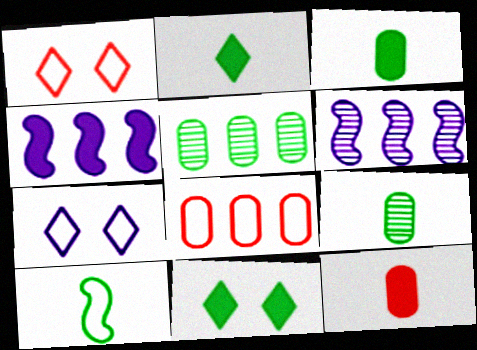[[1, 3, 6], 
[1, 4, 9], 
[2, 9, 10], 
[4, 11, 12], 
[5, 10, 11], 
[7, 8, 10]]